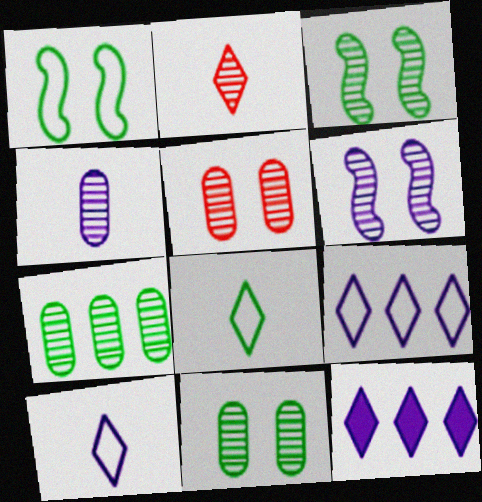[[2, 6, 7], 
[4, 5, 7]]